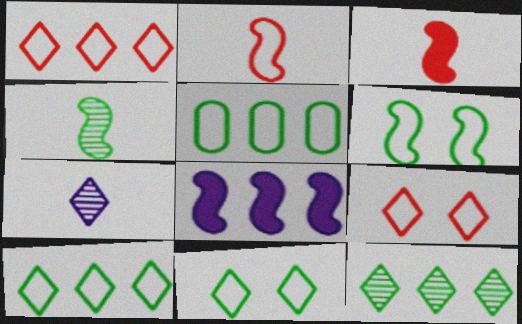[]